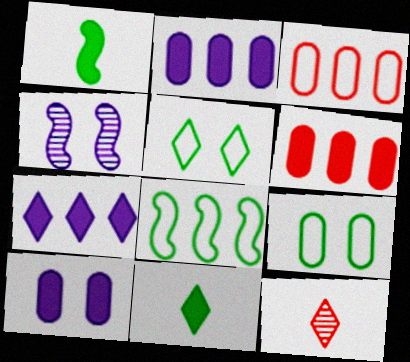[[3, 4, 11], 
[5, 7, 12], 
[8, 10, 12]]